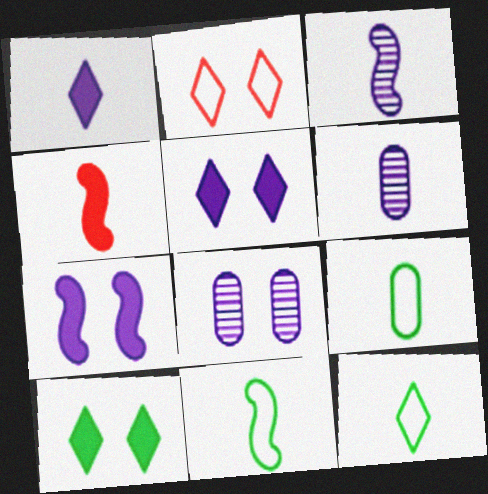[[3, 4, 11], 
[4, 6, 12], 
[9, 11, 12]]